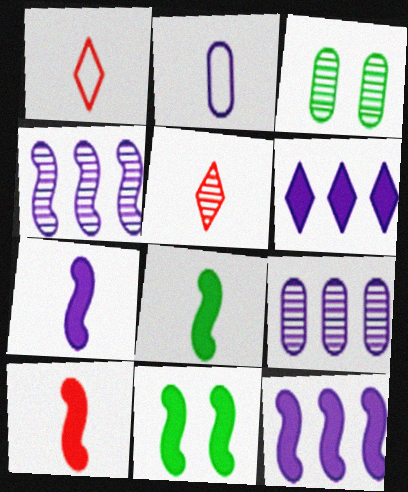[[1, 3, 12], 
[1, 9, 11], 
[2, 5, 8], 
[3, 4, 5], 
[7, 8, 10], 
[10, 11, 12]]